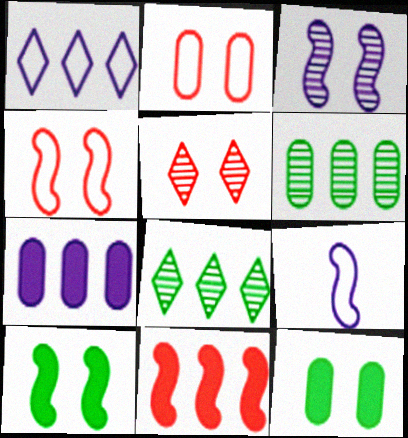[[1, 6, 11], 
[3, 4, 10]]